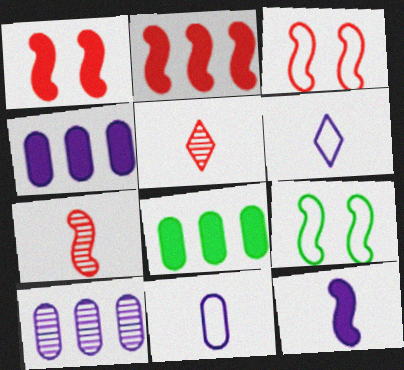[[2, 3, 7], 
[4, 5, 9]]